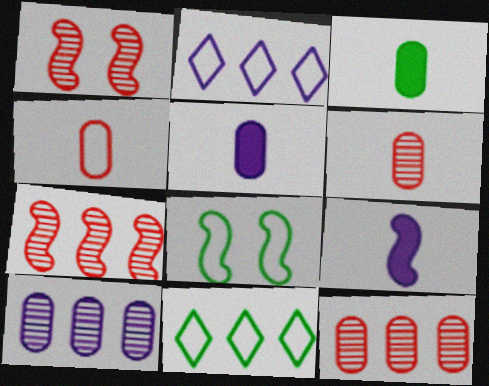[[1, 2, 3], 
[1, 5, 11], 
[2, 4, 8], 
[7, 8, 9]]